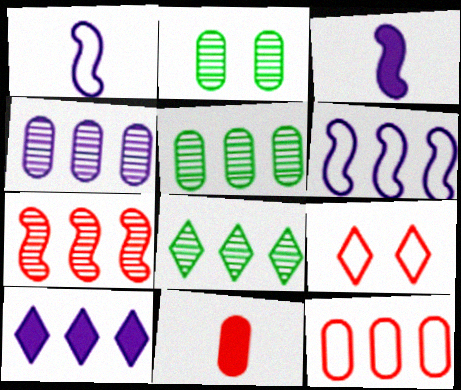[[3, 5, 9], 
[4, 6, 10], 
[4, 7, 8], 
[7, 9, 11]]